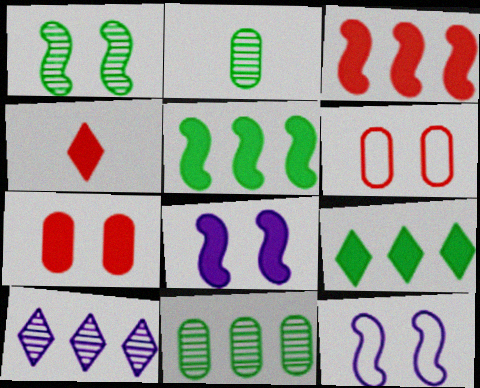[[3, 4, 7], 
[4, 11, 12]]